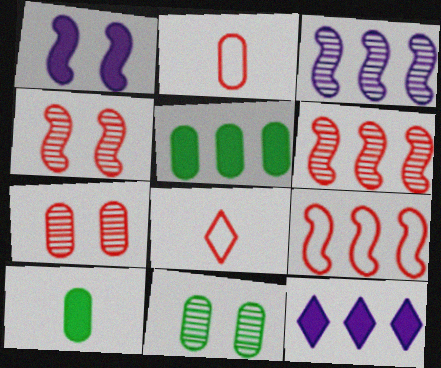[]